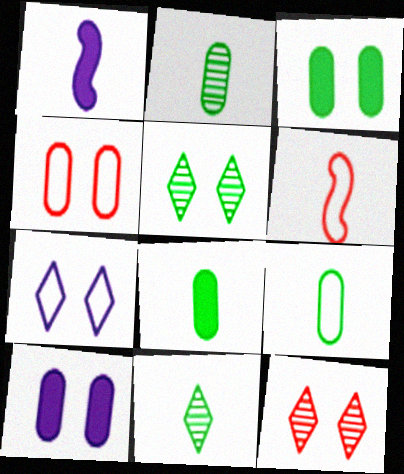[[2, 8, 9]]